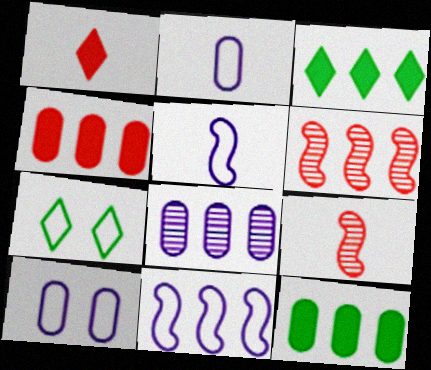[[3, 9, 10]]